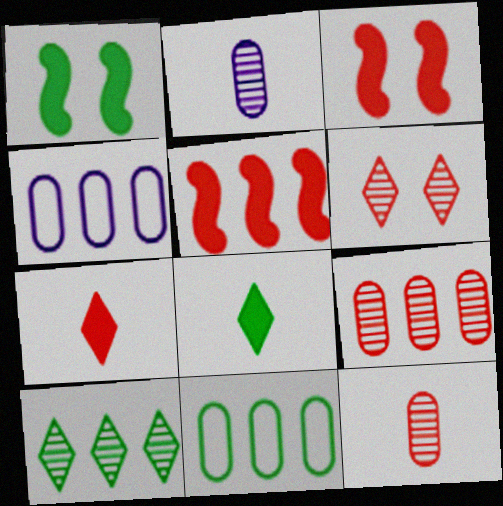[[4, 5, 10]]